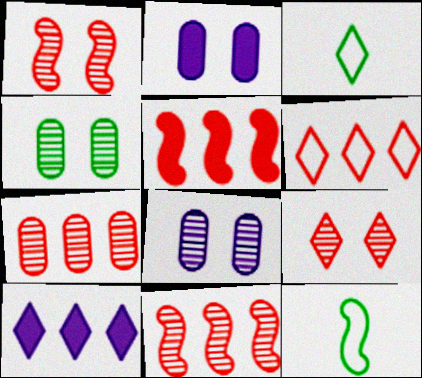[[2, 3, 11], 
[3, 5, 8], 
[3, 9, 10], 
[5, 6, 7]]